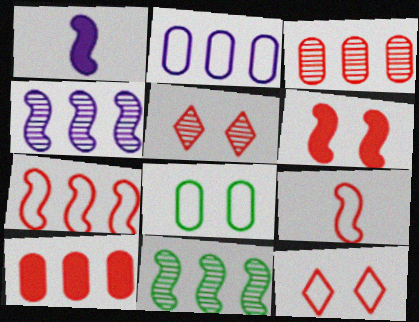[[5, 9, 10]]